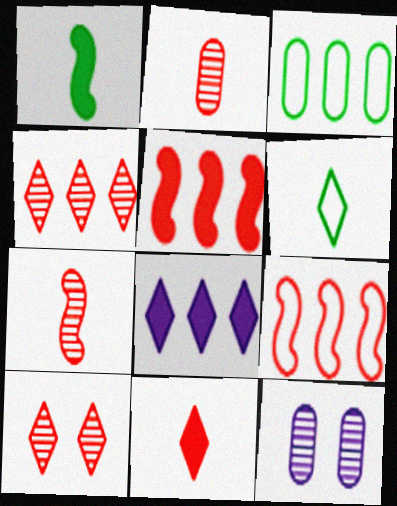[[5, 6, 12], 
[6, 8, 10]]